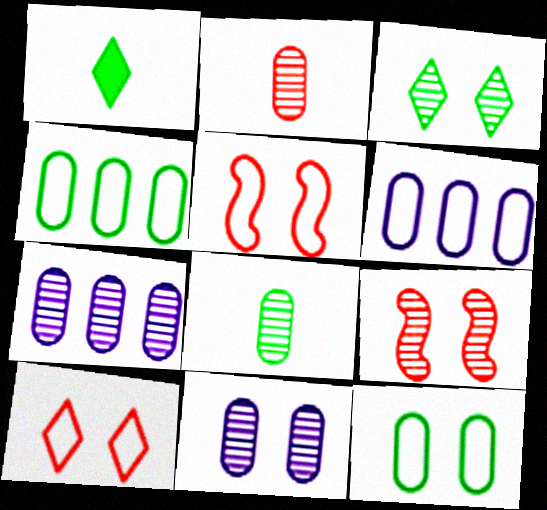[[1, 5, 7], 
[1, 6, 9], 
[3, 9, 11]]